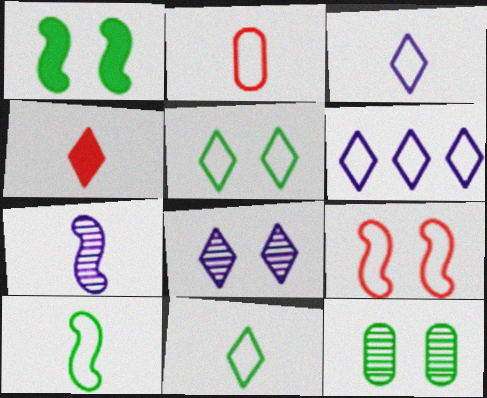[[1, 5, 12], 
[2, 3, 10]]